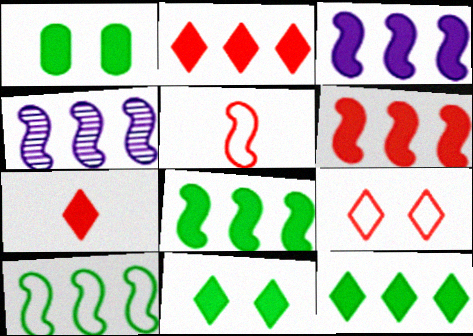[[1, 3, 7], 
[3, 6, 8], 
[4, 6, 10]]